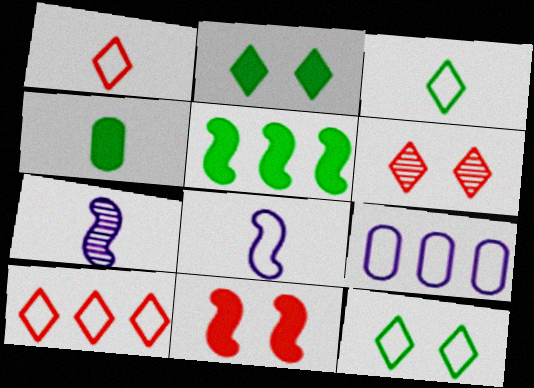[[1, 4, 7], 
[2, 4, 5]]